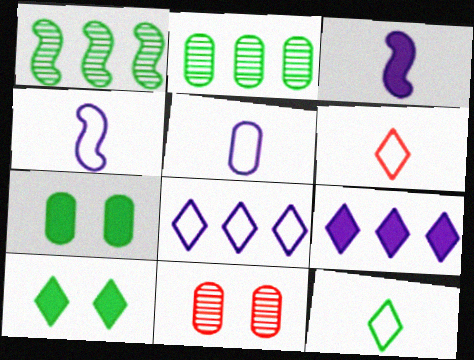[[1, 7, 12]]